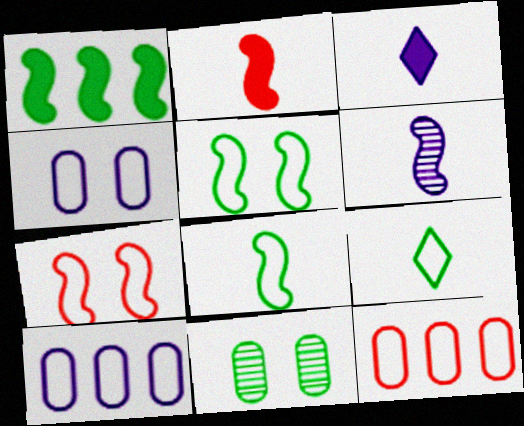[[1, 6, 7], 
[1, 9, 11], 
[2, 6, 8], 
[7, 9, 10]]